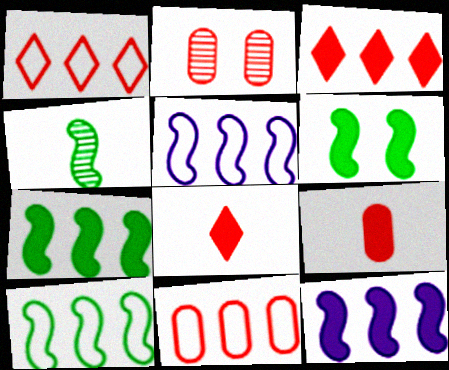[[2, 9, 11], 
[4, 6, 10]]